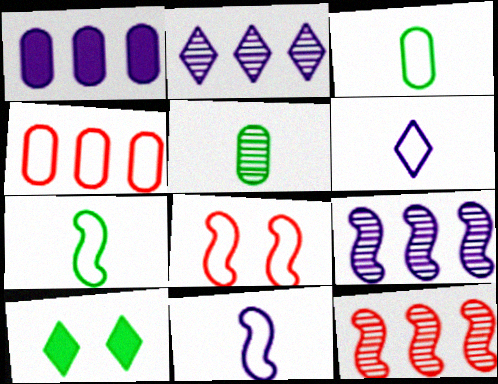[]